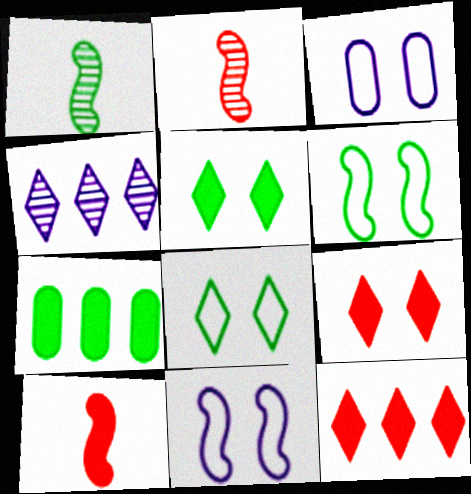[[1, 3, 12], 
[1, 7, 8]]